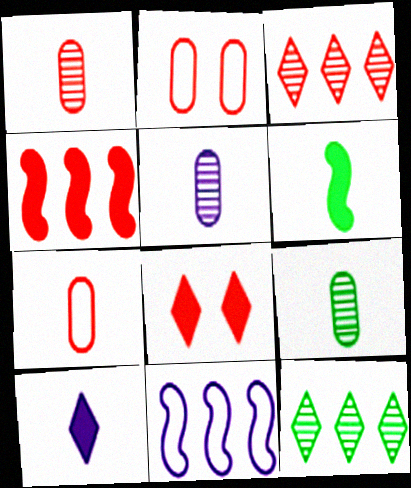[[1, 5, 9], 
[8, 9, 11]]